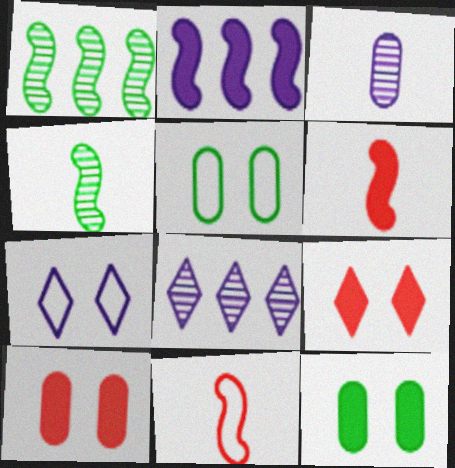[[2, 3, 7], 
[5, 6, 8], 
[8, 11, 12]]